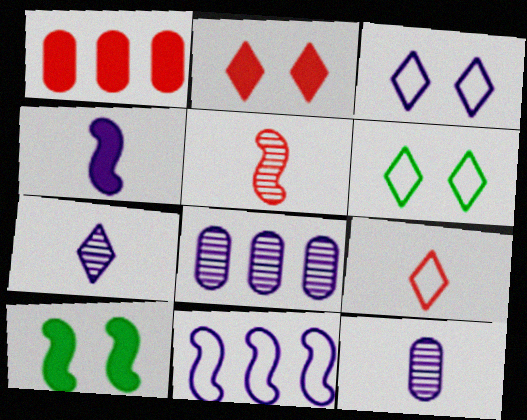[[3, 4, 8], 
[5, 10, 11], 
[8, 9, 10]]